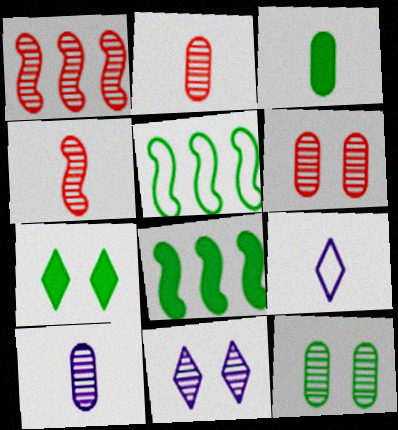[[3, 4, 9], 
[3, 7, 8], 
[6, 8, 9]]